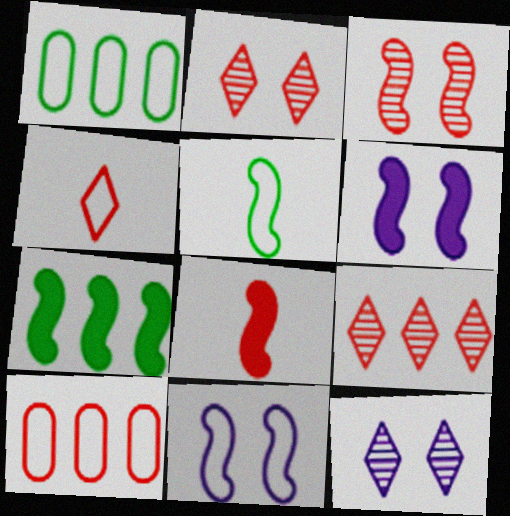[[1, 4, 11], 
[1, 8, 12], 
[2, 8, 10], 
[6, 7, 8]]